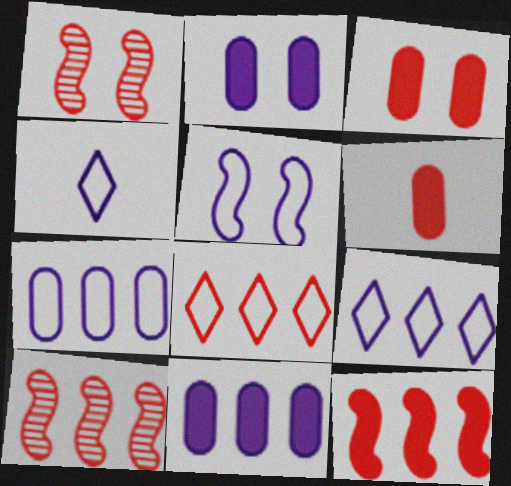[[1, 6, 8], 
[4, 5, 7]]